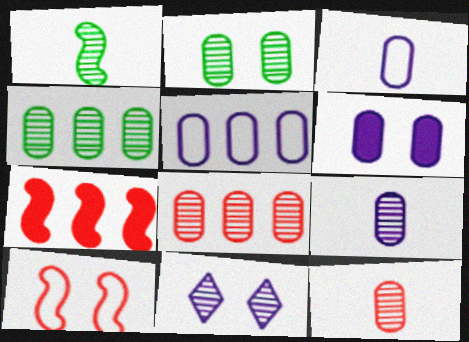[[1, 8, 11], 
[2, 8, 9], 
[5, 6, 9]]